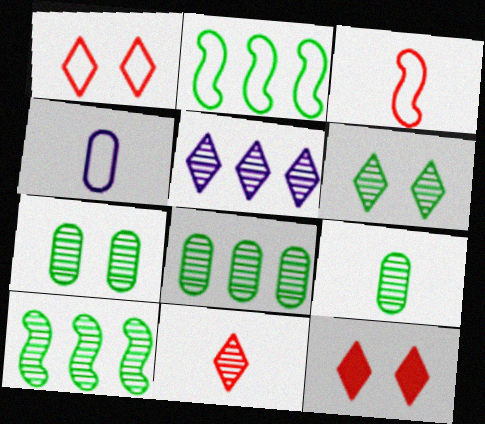[[1, 2, 4], 
[4, 10, 12], 
[5, 6, 11], 
[6, 9, 10], 
[7, 8, 9]]